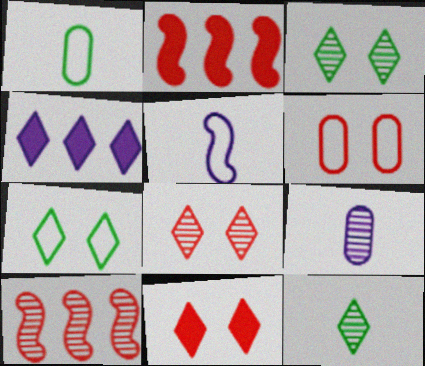[[2, 7, 9], 
[3, 9, 10]]